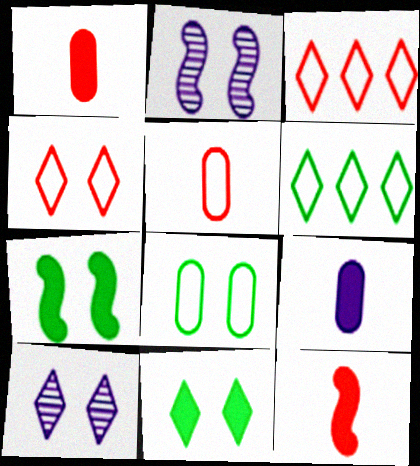[[1, 2, 6], 
[4, 10, 11]]